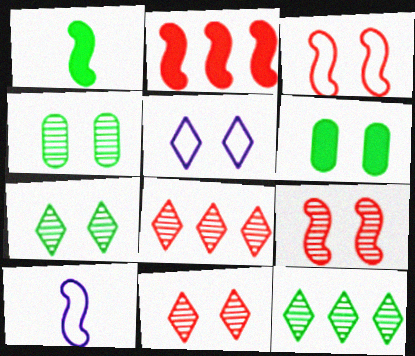[[5, 6, 9], 
[6, 8, 10]]